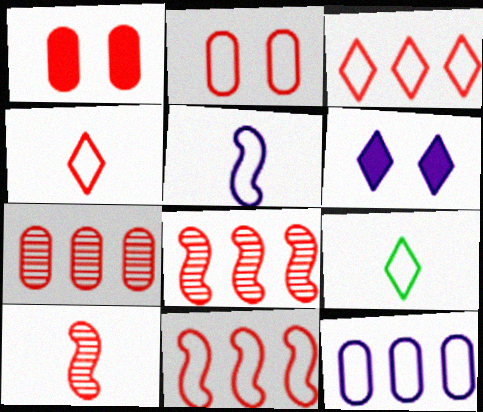[[1, 3, 10], 
[1, 4, 8], 
[2, 4, 11]]